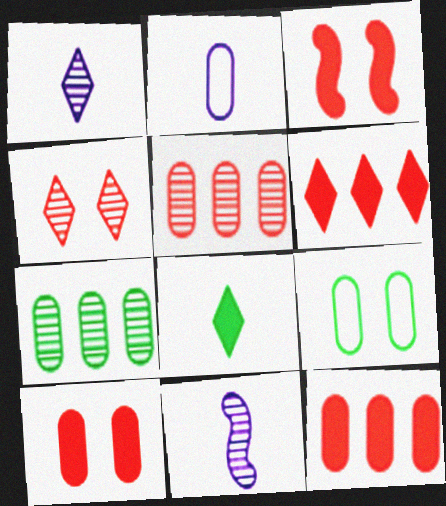[[2, 7, 10], 
[4, 7, 11], 
[6, 9, 11]]